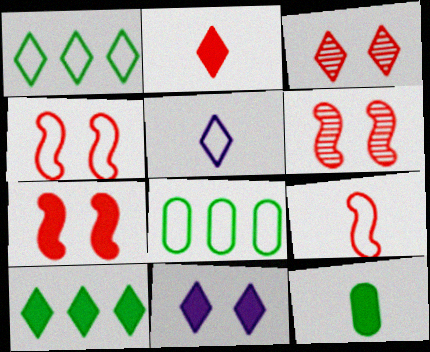[[2, 10, 11], 
[3, 5, 10], 
[4, 5, 8], 
[4, 6, 7]]